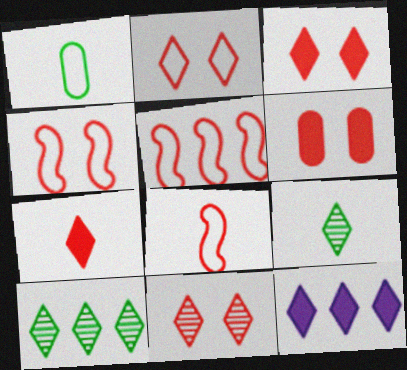[[2, 3, 11], 
[2, 9, 12], 
[4, 5, 8], 
[4, 6, 11]]